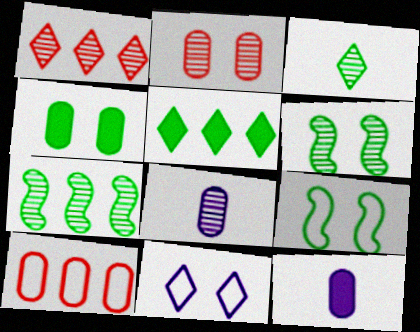[[1, 6, 8], 
[1, 9, 12], 
[4, 8, 10]]